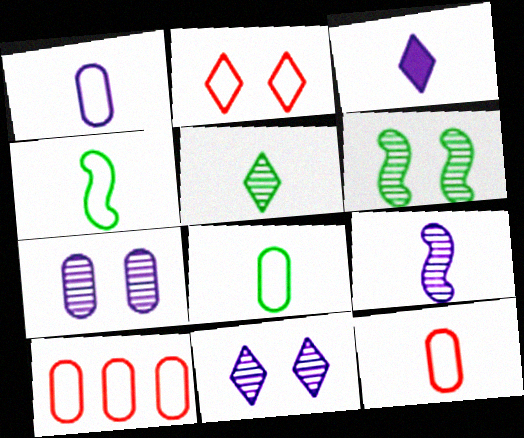[[1, 3, 9], 
[1, 8, 12], 
[3, 6, 10]]